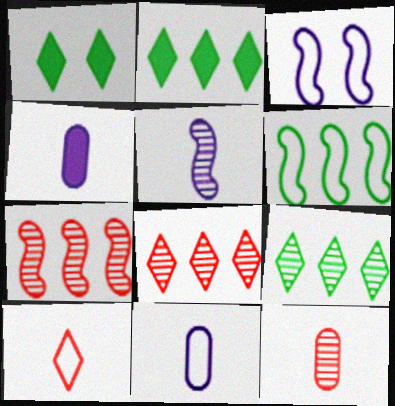[[1, 7, 11], 
[2, 3, 12]]